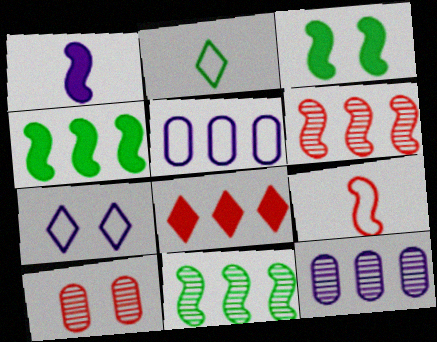[[1, 7, 12], 
[3, 7, 10], 
[5, 8, 11], 
[8, 9, 10]]